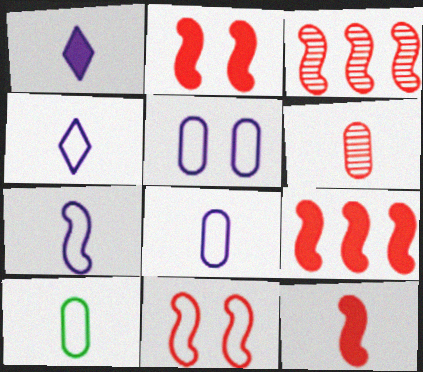[[2, 9, 12], 
[3, 11, 12], 
[4, 7, 8]]